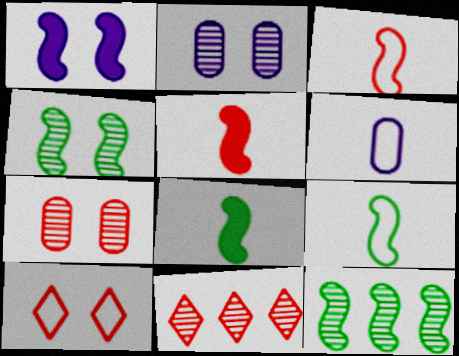[[1, 3, 12]]